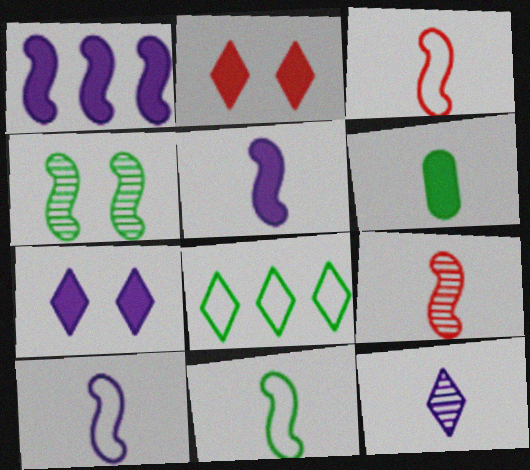[[1, 2, 6], 
[1, 3, 4], 
[2, 8, 12], 
[3, 6, 12], 
[3, 10, 11], 
[4, 6, 8], 
[5, 9, 11]]